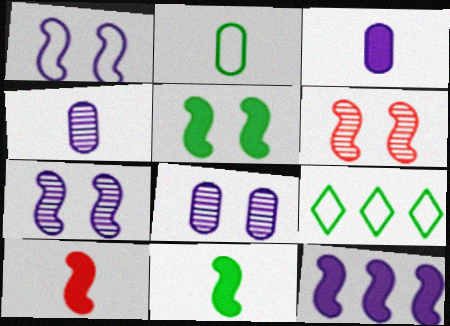[[1, 5, 6], 
[3, 6, 9], 
[5, 10, 12], 
[8, 9, 10]]